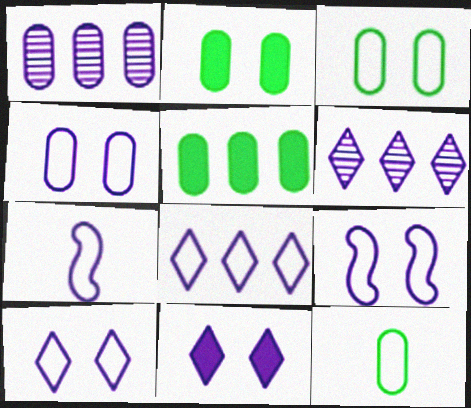[[1, 7, 11], 
[4, 7, 8], 
[4, 9, 10]]